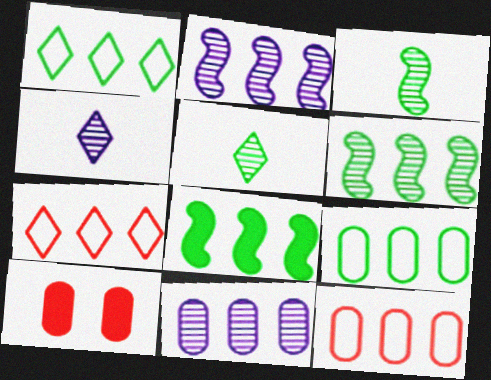[[7, 8, 11]]